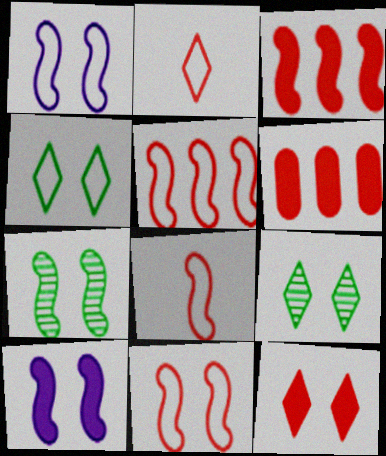[[5, 8, 11], 
[7, 10, 11]]